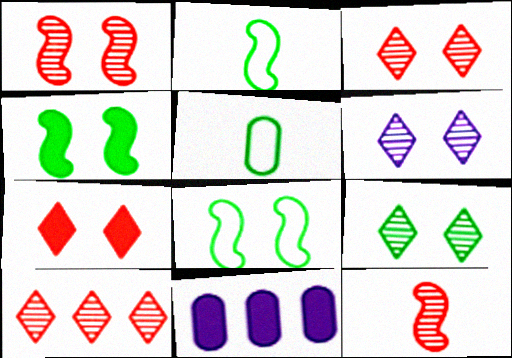[[2, 3, 11], 
[3, 6, 9]]